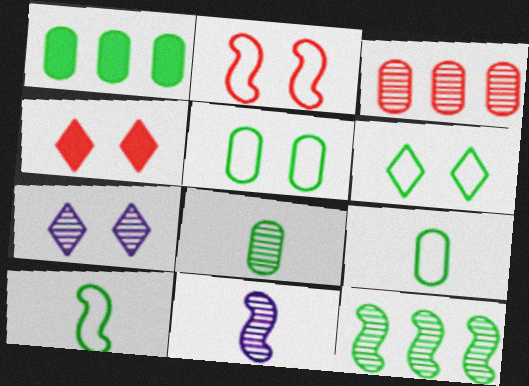[[1, 5, 8], 
[4, 6, 7]]